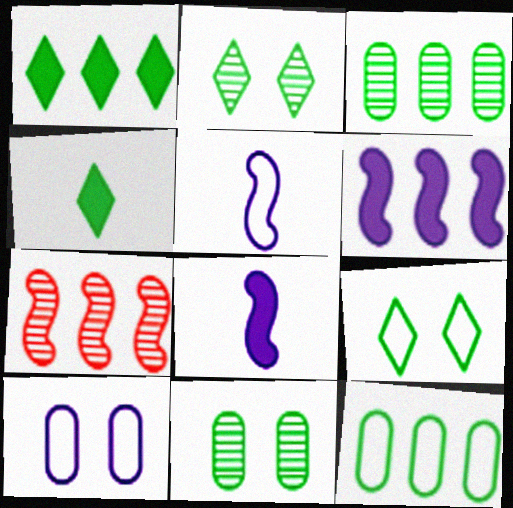[[4, 7, 10]]